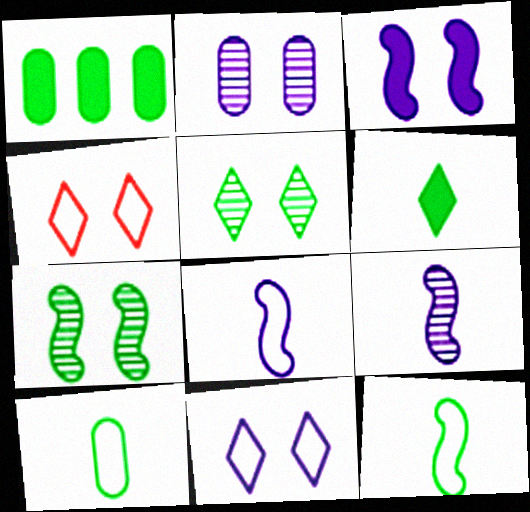[[1, 4, 9], 
[1, 5, 12], 
[2, 3, 11]]